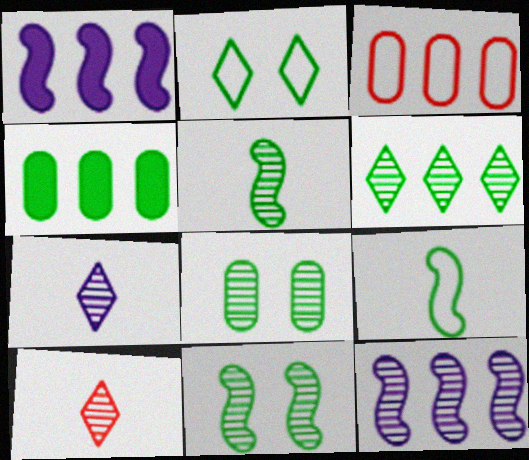[[1, 3, 6], 
[2, 4, 5], 
[5, 6, 8], 
[8, 10, 12]]